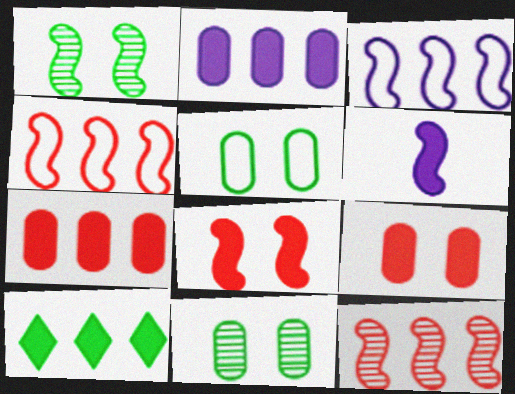[[1, 4, 6], 
[6, 9, 10]]